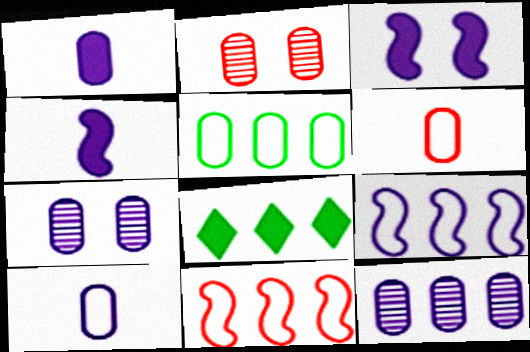[[1, 2, 5], 
[8, 11, 12]]